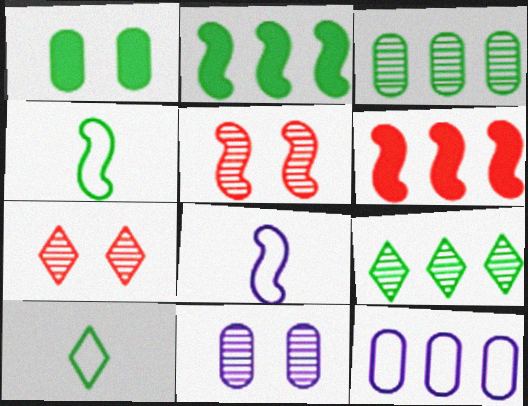[[1, 4, 9], 
[2, 5, 8], 
[6, 9, 12], 
[6, 10, 11]]